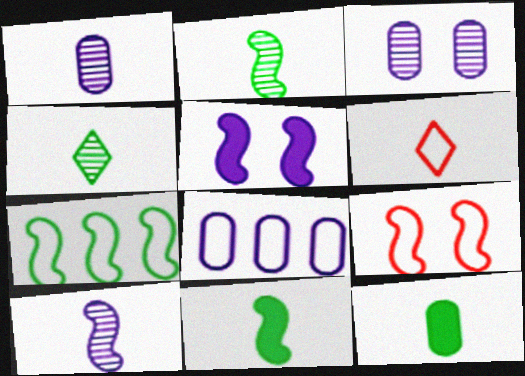[[1, 6, 11], 
[6, 10, 12]]